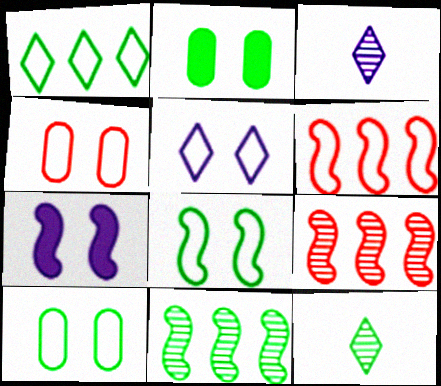[[2, 3, 6], 
[4, 5, 8]]